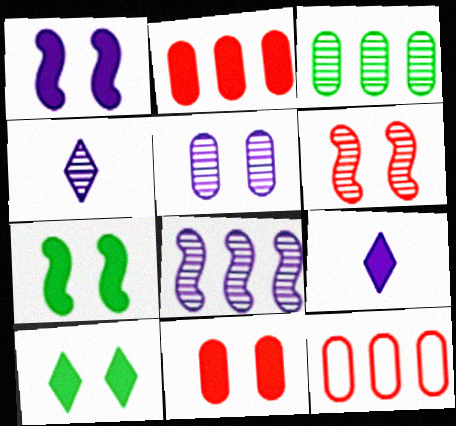[[1, 10, 11], 
[2, 7, 9], 
[3, 4, 6], 
[4, 5, 8], 
[4, 7, 12]]